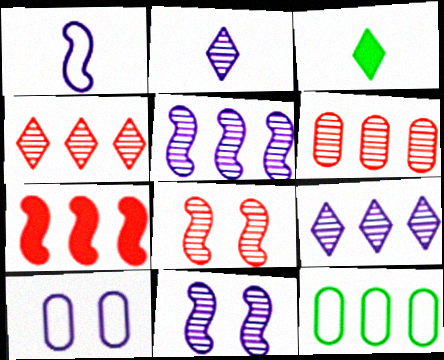[[7, 9, 12]]